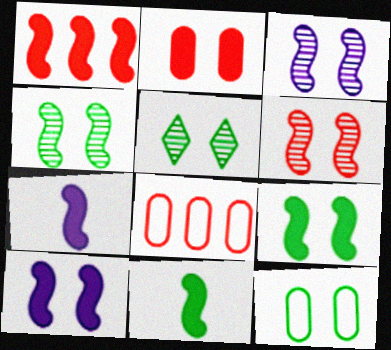[[1, 7, 9], 
[1, 10, 11], 
[3, 4, 6], 
[5, 7, 8], 
[5, 9, 12]]